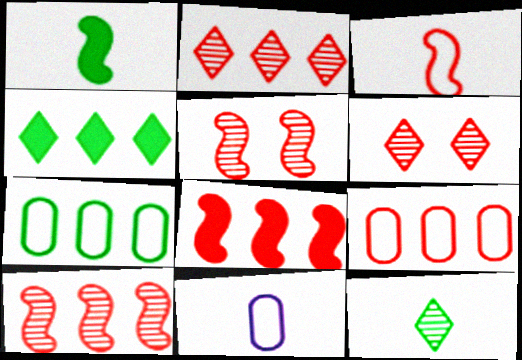[[2, 8, 9], 
[3, 5, 8], 
[4, 5, 11]]